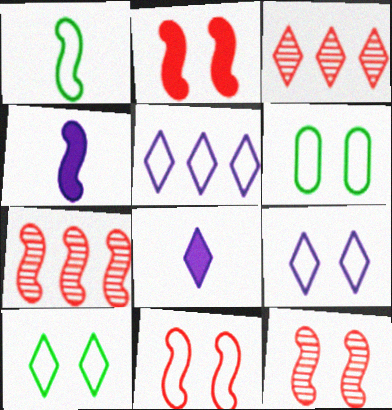[[2, 11, 12], 
[3, 4, 6], 
[3, 8, 10], 
[6, 7, 8], 
[6, 9, 11]]